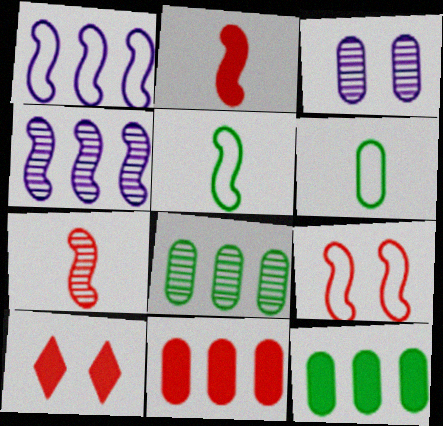[[1, 5, 9], 
[2, 10, 11], 
[3, 6, 11], 
[4, 6, 10]]